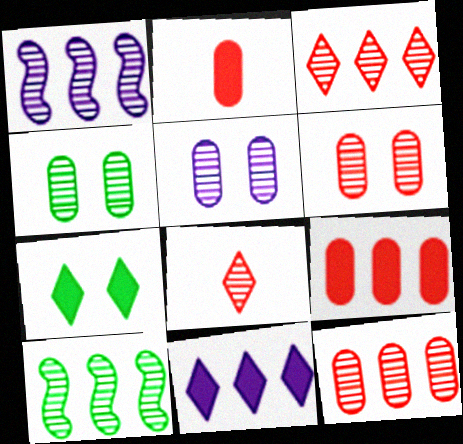[[1, 4, 8], 
[4, 5, 6], 
[5, 8, 10]]